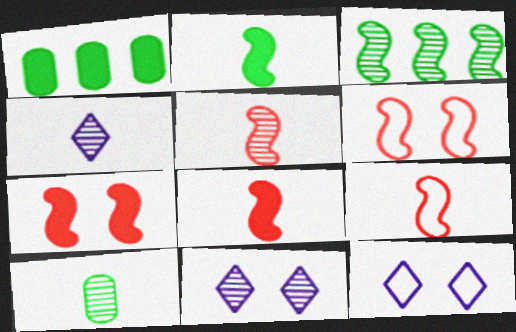[[1, 4, 6], 
[1, 5, 12], 
[1, 9, 11], 
[4, 5, 10], 
[5, 8, 9]]